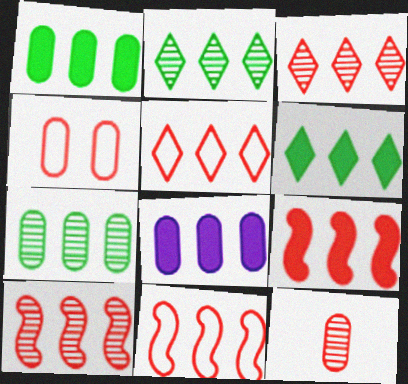[[2, 8, 11], 
[6, 8, 9], 
[9, 10, 11]]